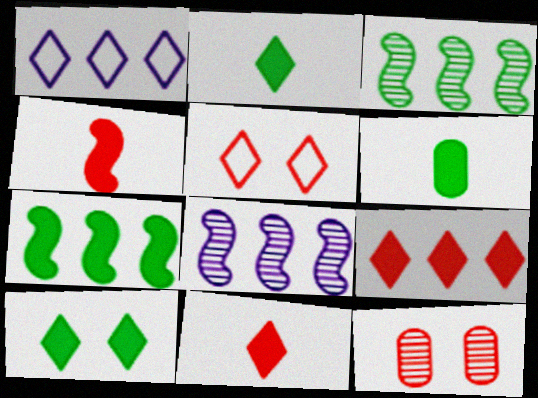[[5, 6, 8], 
[6, 7, 10]]